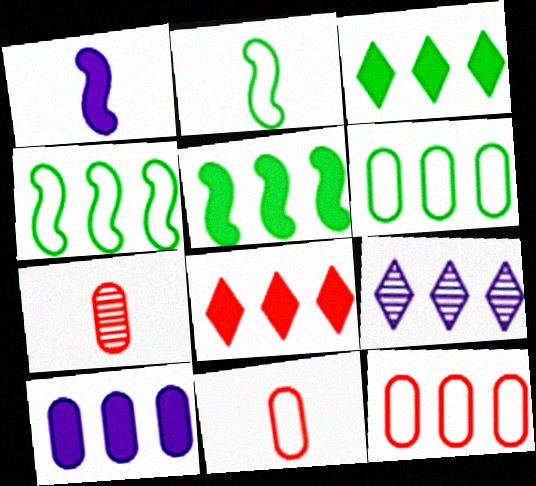[[5, 8, 10], 
[5, 9, 12]]